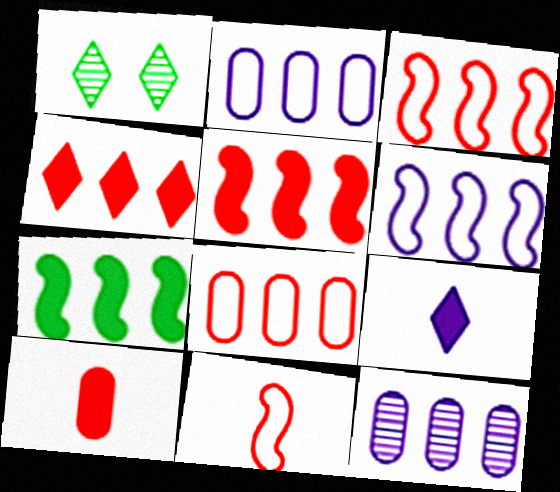[[1, 6, 10]]